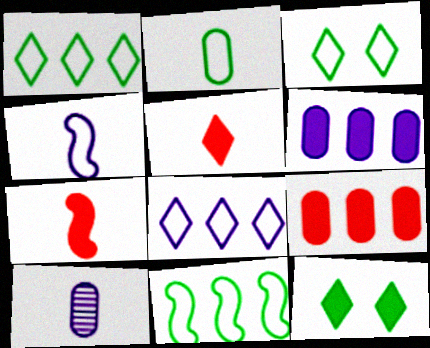[[2, 3, 11], 
[6, 7, 12]]